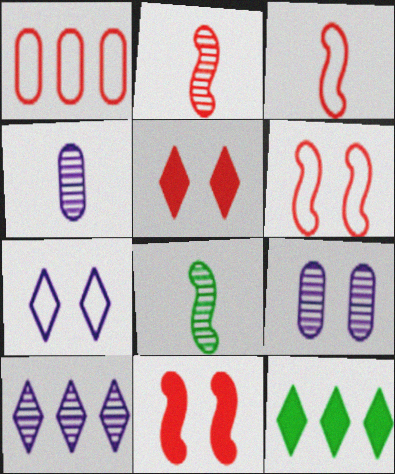[[1, 2, 5], 
[3, 9, 12], 
[4, 6, 12]]